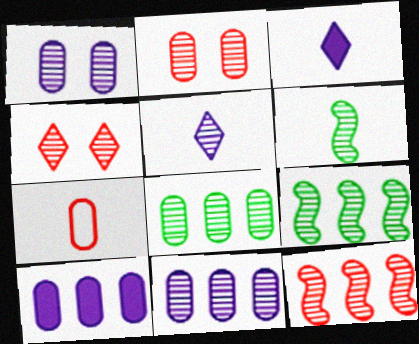[[2, 5, 9], 
[3, 6, 7], 
[4, 6, 11]]